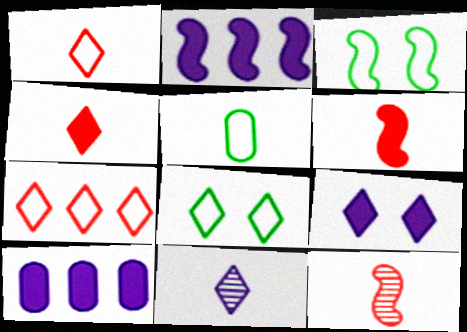[[2, 3, 12], 
[5, 6, 11], 
[8, 10, 12]]